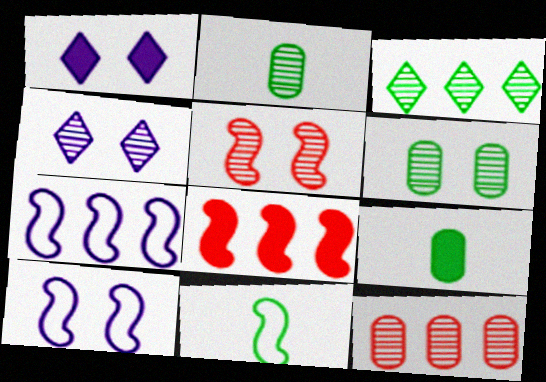[[1, 8, 9], 
[1, 11, 12], 
[4, 5, 6]]